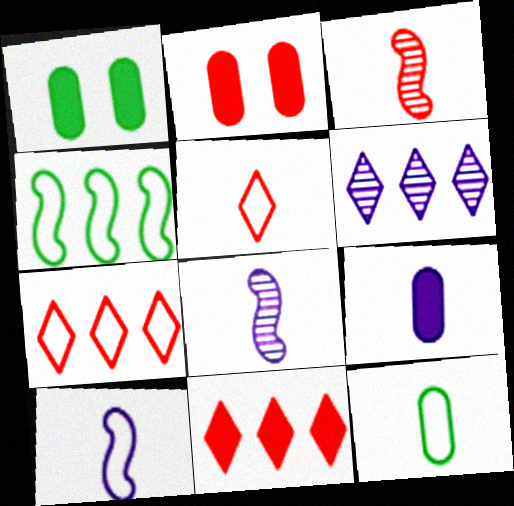[[1, 7, 8], 
[2, 3, 7], 
[5, 10, 12]]